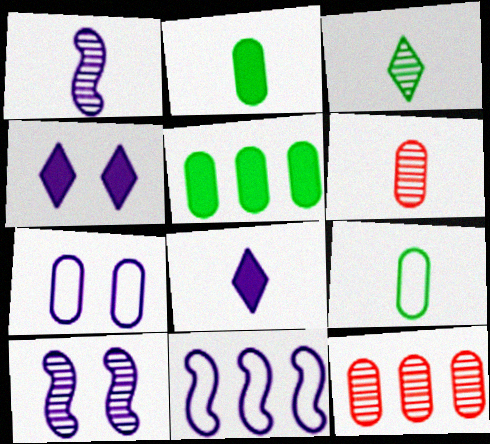[[1, 3, 6], 
[2, 7, 12], 
[3, 10, 12], 
[4, 7, 10], 
[5, 6, 7]]